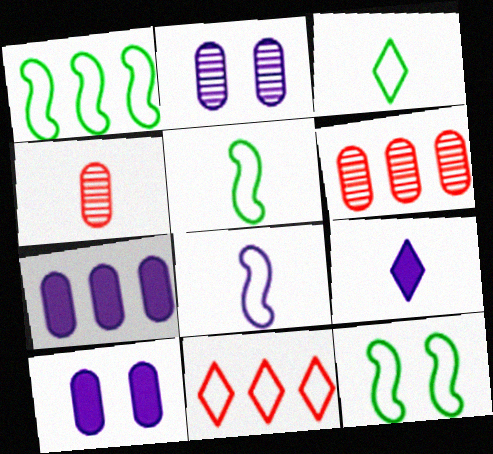[[1, 5, 12], 
[4, 5, 9], 
[6, 9, 12]]